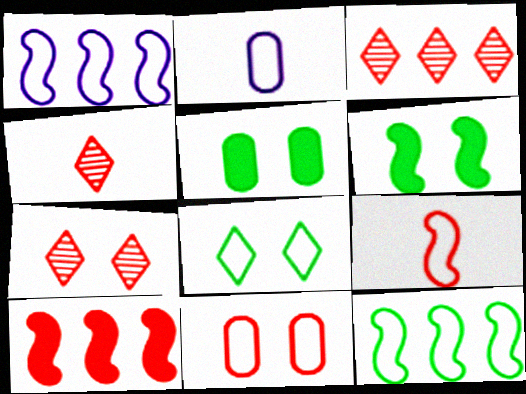[[1, 4, 5], 
[2, 3, 6], 
[3, 4, 7], 
[4, 10, 11]]